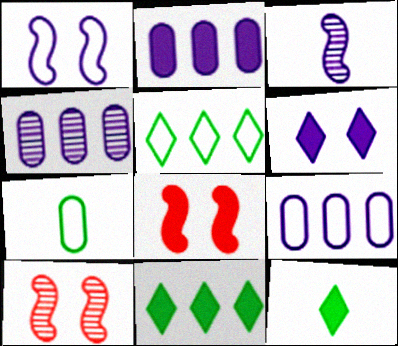[[2, 4, 9], 
[2, 8, 12], 
[3, 6, 9], 
[9, 10, 12]]